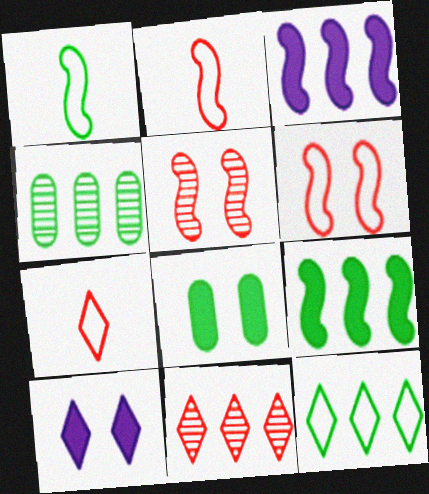[[1, 3, 5], 
[2, 4, 10], 
[4, 9, 12]]